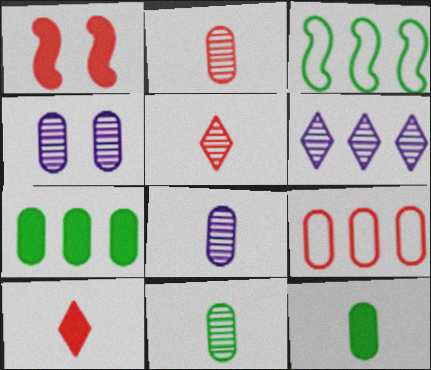[[1, 5, 9], 
[2, 8, 11], 
[3, 4, 10], 
[4, 9, 12]]